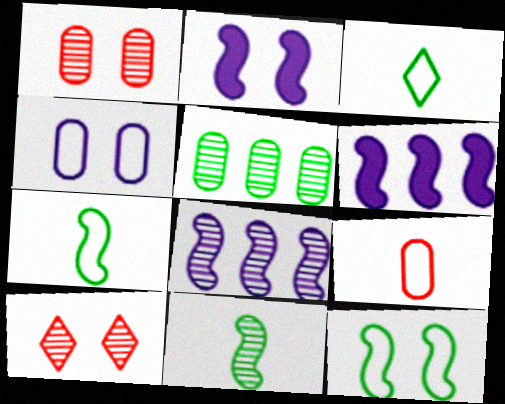[[1, 3, 6]]